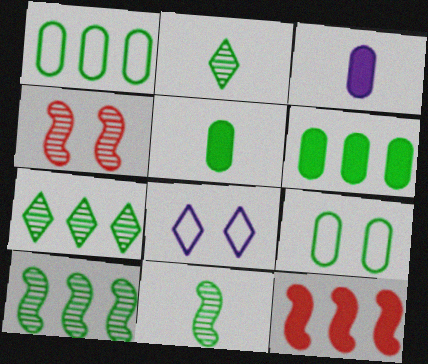[]